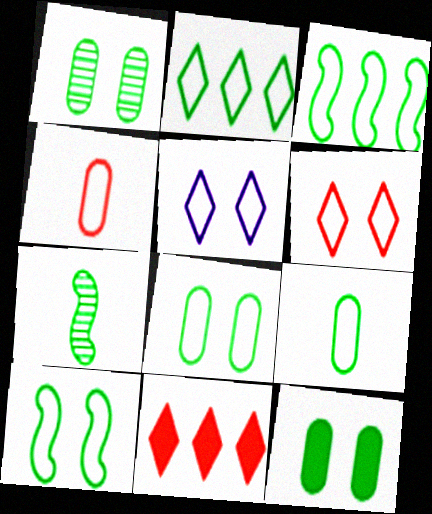[[1, 8, 12], 
[2, 7, 12], 
[2, 9, 10], 
[3, 4, 5]]